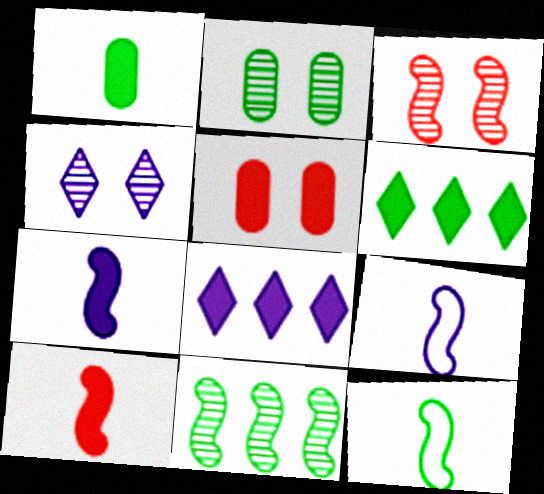[[2, 3, 4], 
[2, 6, 12], 
[5, 6, 7]]